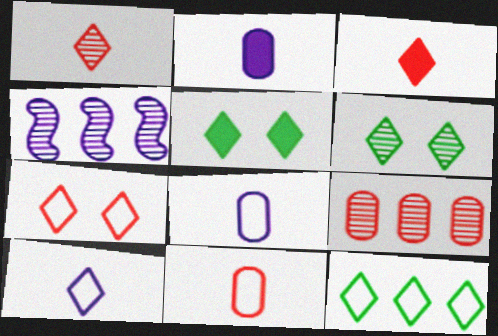[[4, 5, 11], 
[7, 10, 12]]